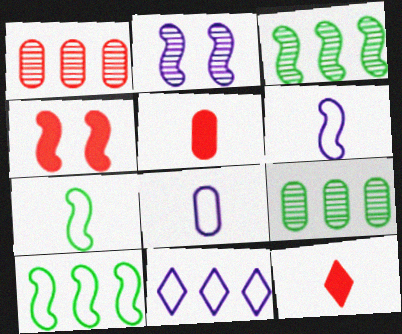[[3, 4, 6]]